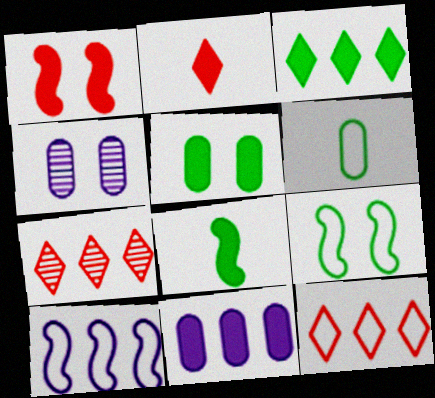[[3, 5, 8], 
[4, 8, 12]]